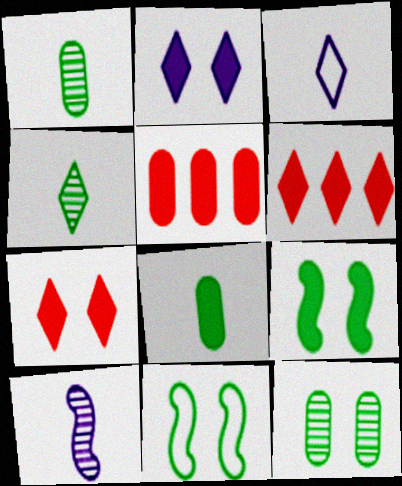[]